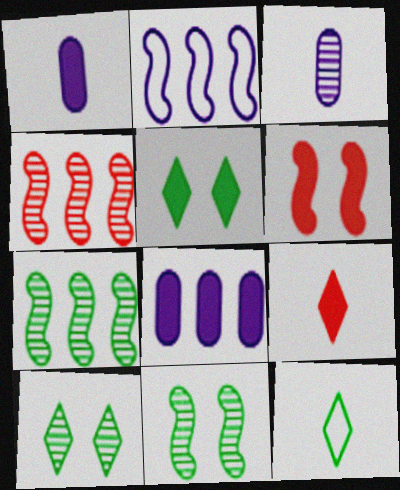[[3, 4, 10]]